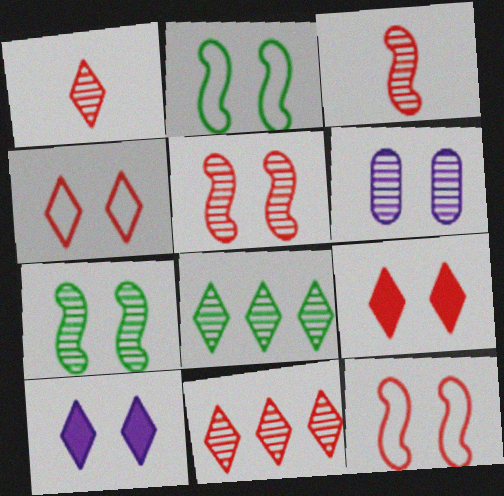[[2, 6, 9], 
[3, 6, 8]]